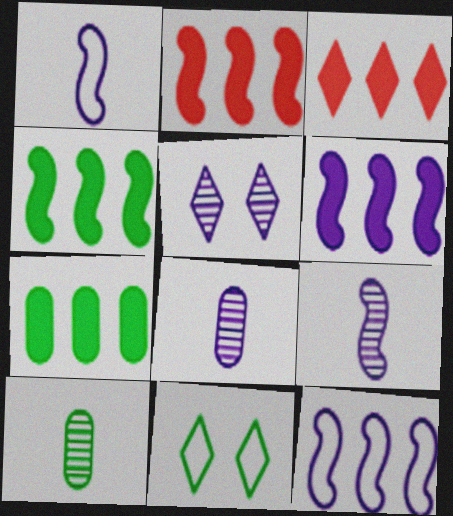[[2, 4, 6], 
[2, 8, 11], 
[3, 6, 7], 
[4, 10, 11]]